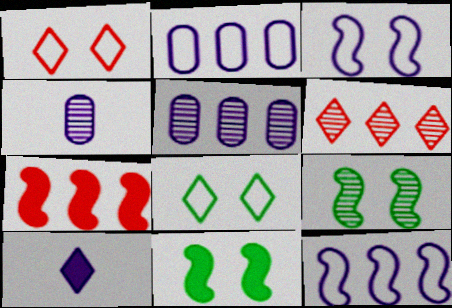[[3, 5, 10], 
[4, 6, 9], 
[4, 7, 8], 
[6, 8, 10]]